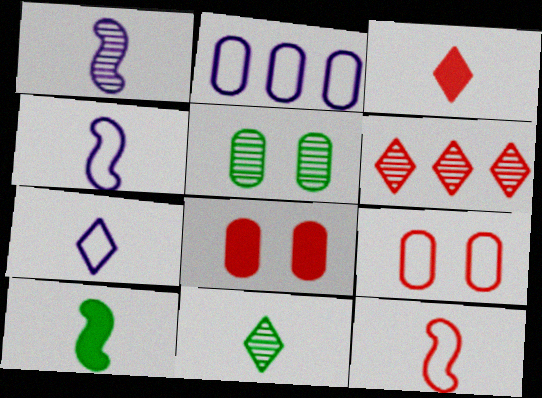[[1, 5, 6], 
[1, 10, 12], 
[3, 7, 11], 
[6, 8, 12]]